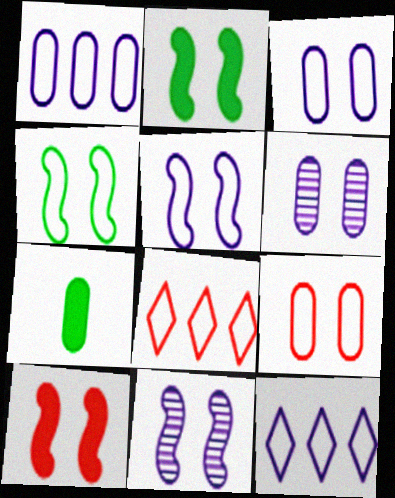[[4, 10, 11], 
[7, 8, 11]]